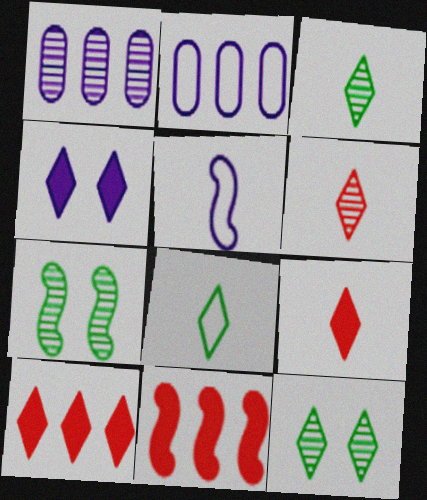[[1, 4, 5], 
[1, 6, 7], 
[2, 7, 9], 
[5, 7, 11]]